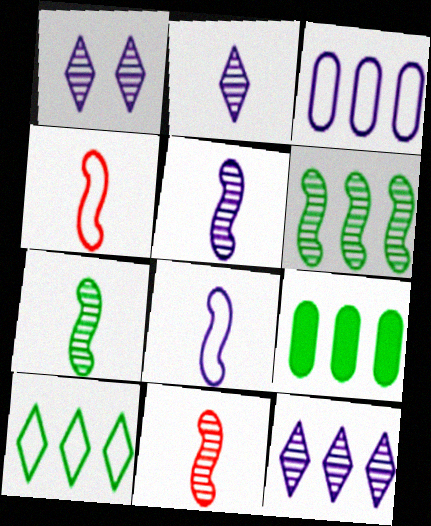[[1, 2, 12], 
[1, 4, 9], 
[5, 7, 11], 
[6, 9, 10]]